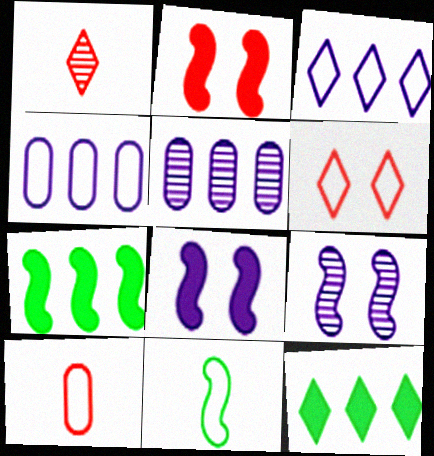[[4, 6, 11], 
[9, 10, 12]]